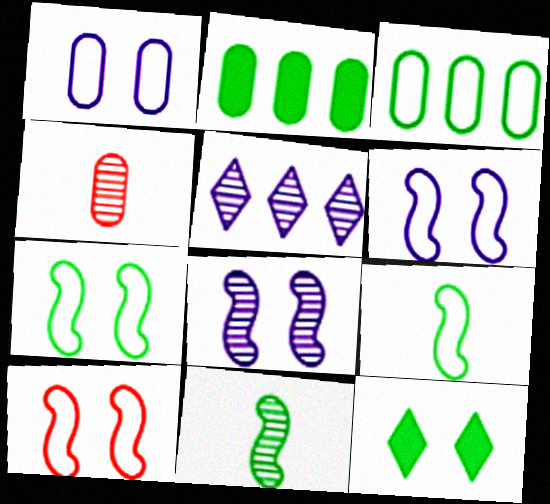[[1, 2, 4], 
[3, 11, 12], 
[6, 7, 10]]